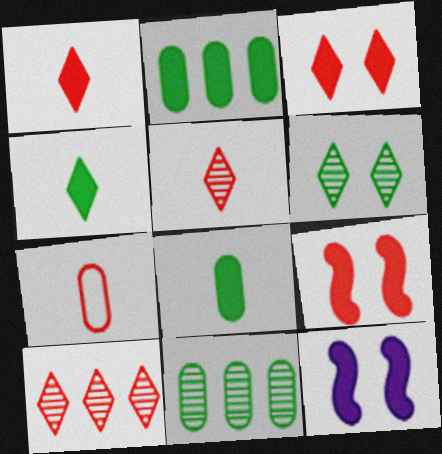[[1, 2, 12], 
[7, 9, 10]]